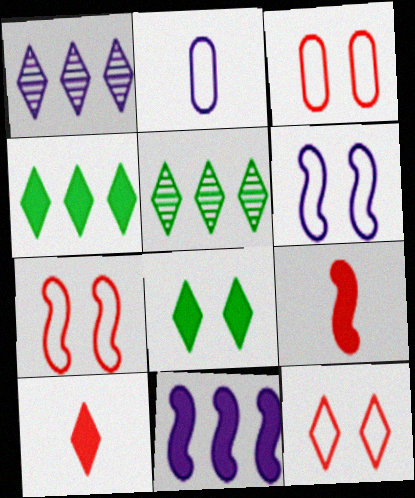[[3, 7, 12]]